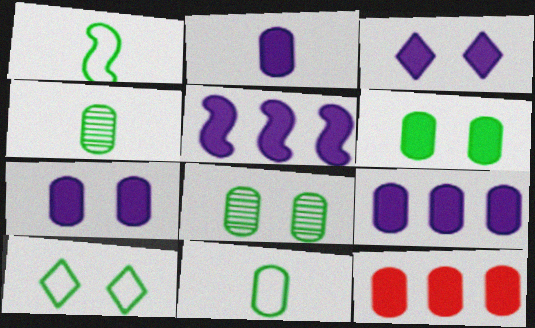[[2, 3, 5], 
[2, 6, 12], 
[2, 7, 9]]